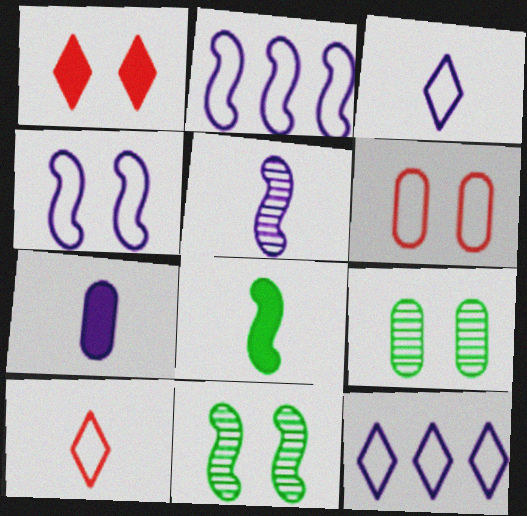[[1, 4, 9], 
[3, 5, 7]]